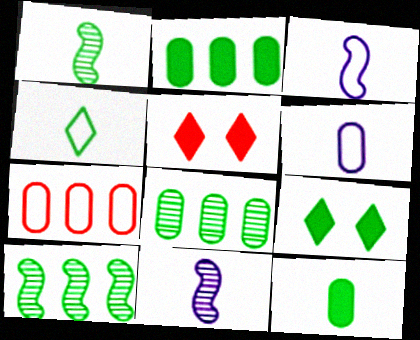[[1, 4, 12], 
[3, 5, 8], 
[5, 6, 10], 
[7, 9, 11]]